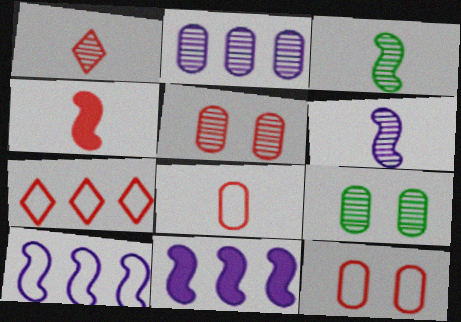[[1, 4, 8], 
[4, 5, 7]]